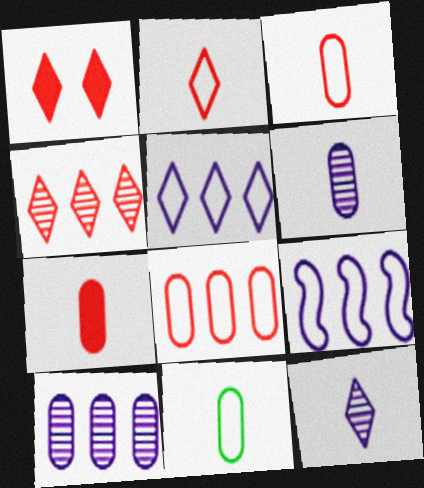[[1, 2, 4], 
[6, 7, 11]]